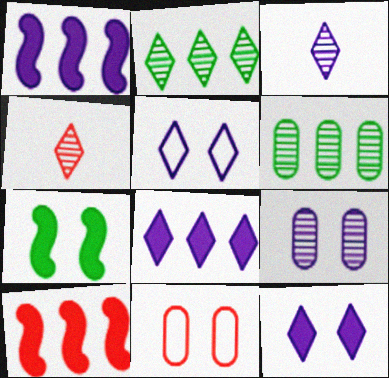[[3, 5, 8], 
[4, 10, 11]]